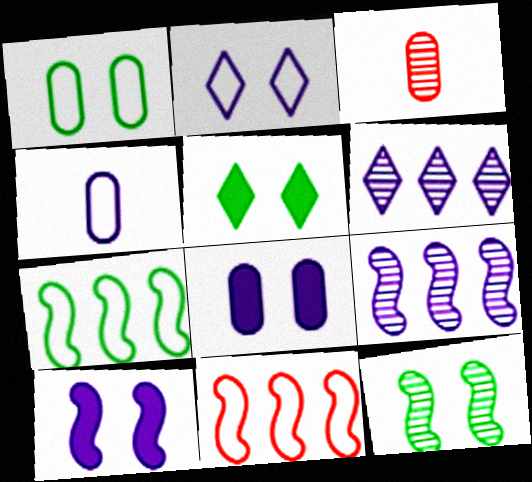[[1, 5, 12], 
[3, 6, 12], 
[4, 6, 10]]